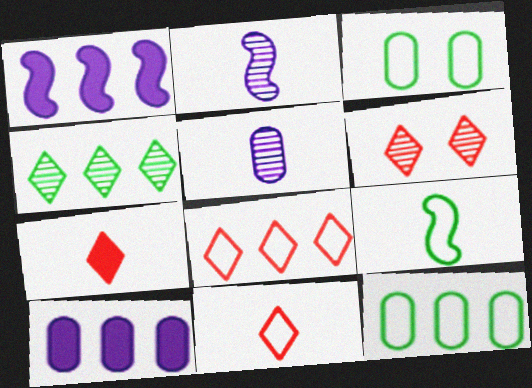[[5, 7, 9], 
[6, 7, 8], 
[6, 9, 10]]